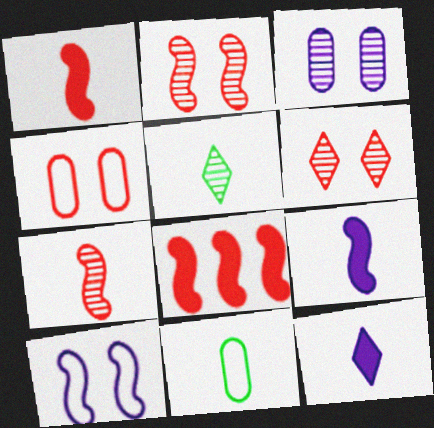[[7, 11, 12]]